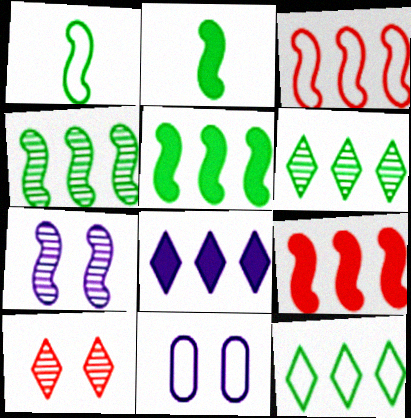[[1, 7, 9], 
[2, 3, 7]]